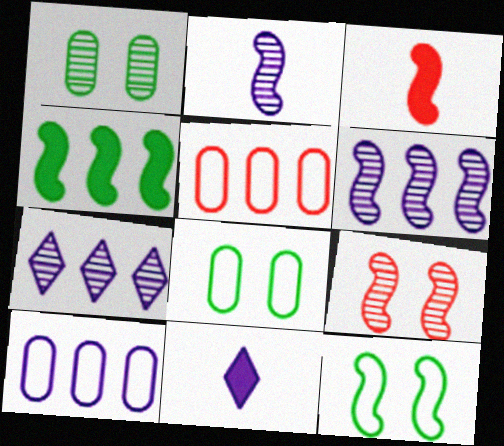[[3, 6, 12], 
[3, 7, 8], 
[4, 5, 7]]